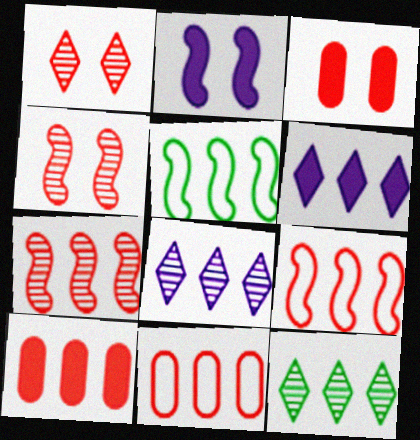[[5, 8, 10]]